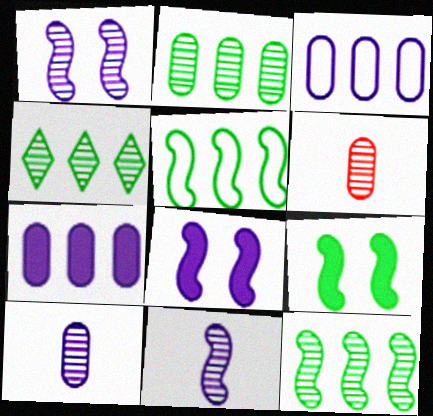[[1, 4, 6], 
[2, 4, 12]]